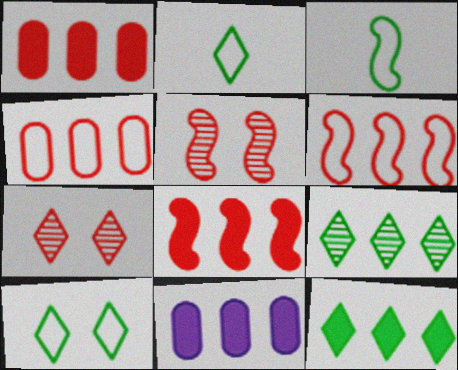[[2, 5, 11], 
[3, 7, 11], 
[6, 9, 11], 
[8, 11, 12]]